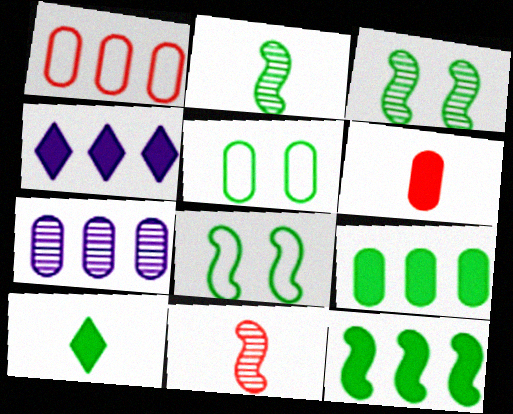[[1, 7, 9], 
[2, 8, 12], 
[4, 5, 11], 
[5, 6, 7]]